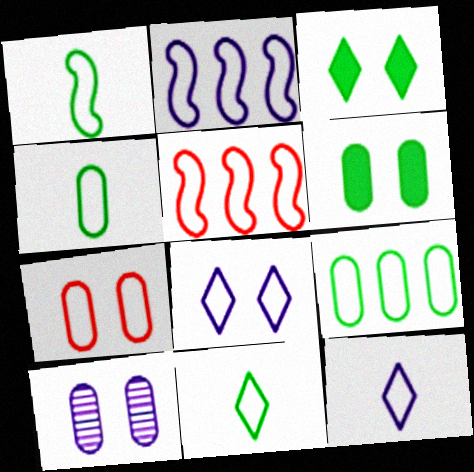[[1, 4, 11], 
[2, 7, 11], 
[4, 5, 8], 
[6, 7, 10]]